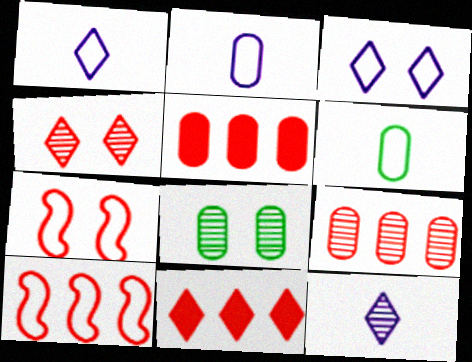[[2, 5, 8], 
[3, 6, 10], 
[9, 10, 11]]